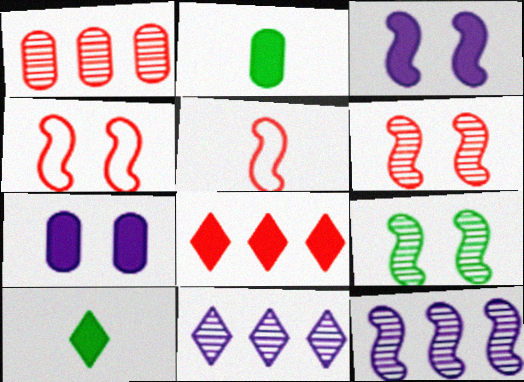[[2, 3, 8], 
[2, 4, 11], 
[3, 4, 9]]